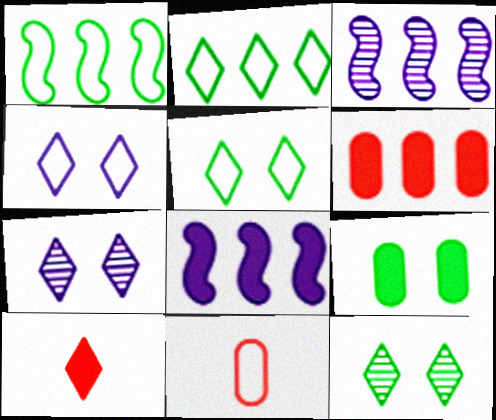[[1, 4, 11], 
[2, 3, 6], 
[2, 7, 10], 
[8, 9, 10], 
[8, 11, 12]]